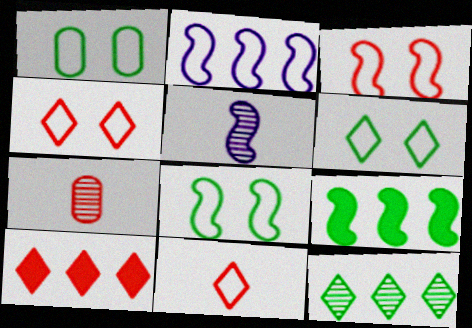[[1, 2, 11], 
[1, 5, 10], 
[1, 6, 8], 
[3, 5, 9], 
[3, 7, 10]]